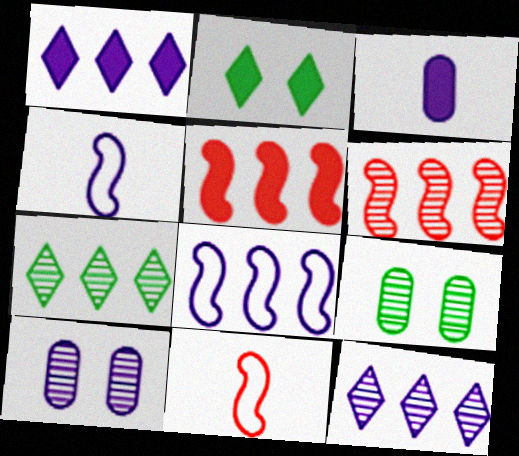[[1, 4, 10], 
[1, 9, 11], 
[2, 3, 5]]